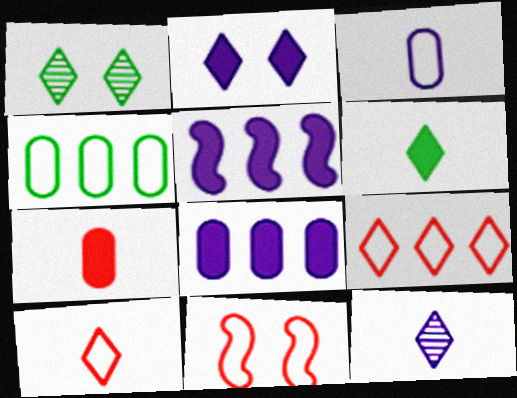[[6, 10, 12]]